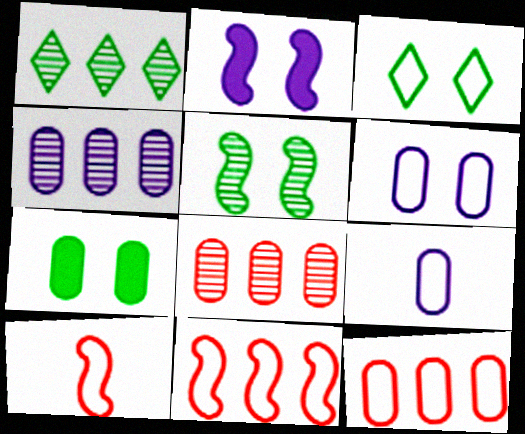[[3, 5, 7], 
[3, 9, 11], 
[7, 8, 9]]